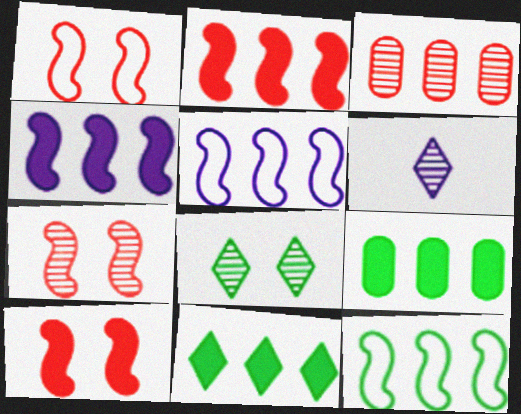[[1, 6, 9], 
[1, 7, 10], 
[3, 5, 11]]